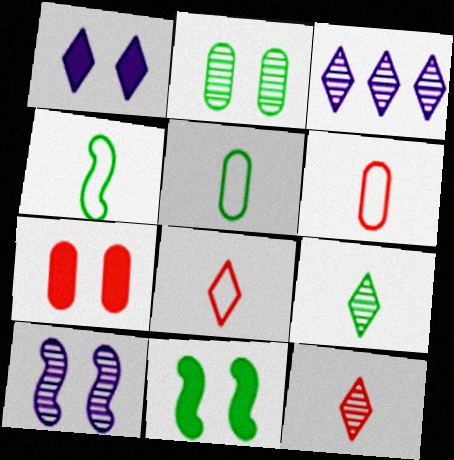[[1, 7, 11], 
[3, 4, 7], 
[3, 6, 11]]